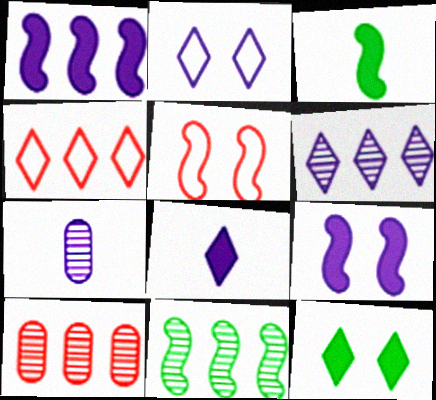[[1, 2, 7], 
[2, 3, 10], 
[2, 6, 8], 
[6, 10, 11]]